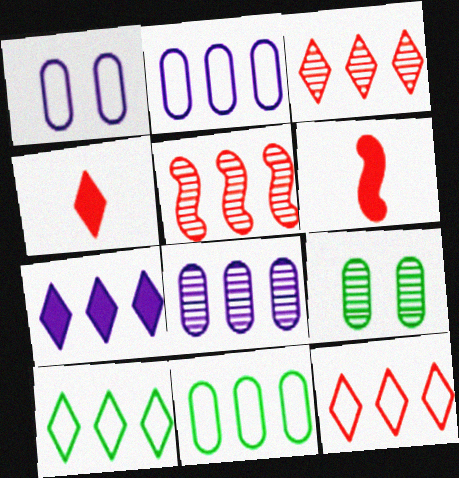[[3, 7, 10], 
[5, 7, 11]]